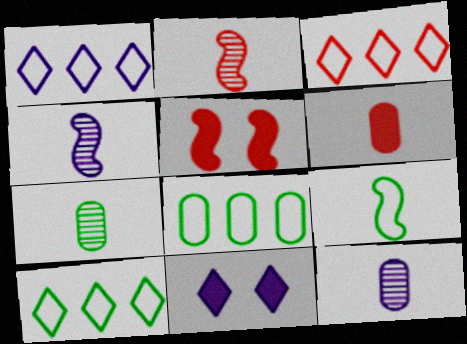[[1, 3, 10], 
[1, 5, 7], 
[2, 8, 11], 
[5, 10, 12]]